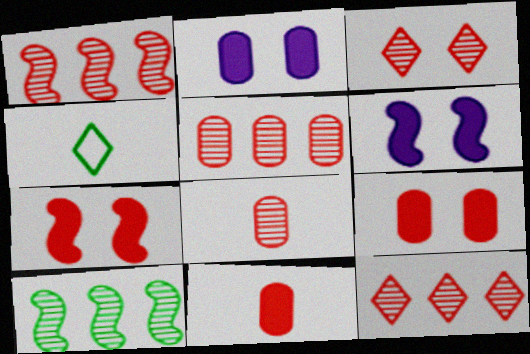[[1, 2, 4], 
[1, 3, 8], 
[1, 5, 12], 
[4, 5, 6]]